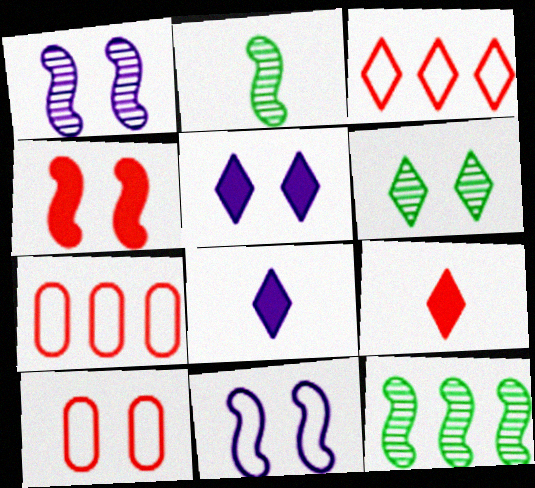[[2, 5, 7], 
[3, 6, 8], 
[8, 10, 12]]